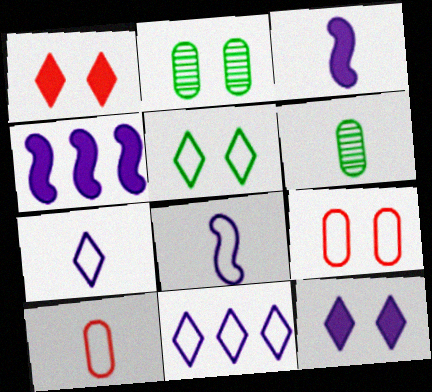[]